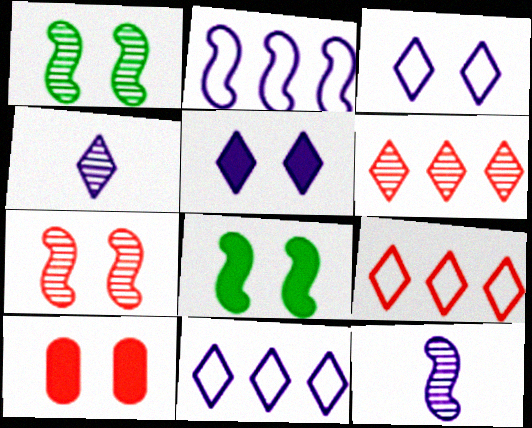[[1, 3, 10], 
[4, 5, 11], 
[5, 8, 10]]